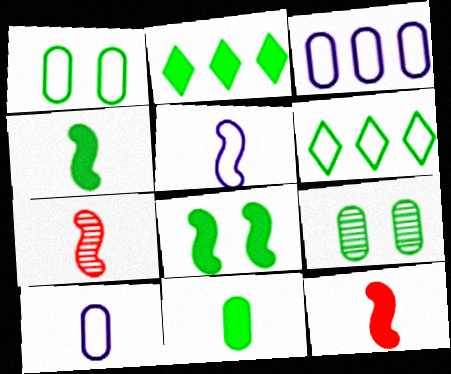[[2, 8, 11], 
[4, 5, 7], 
[4, 6, 9]]